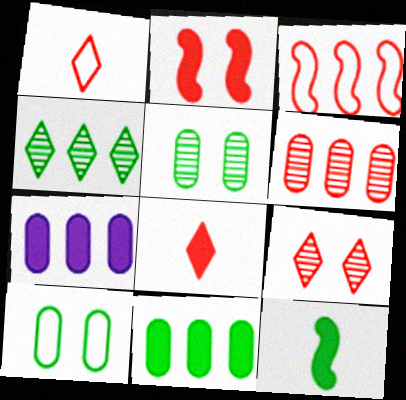[[1, 2, 6], 
[3, 4, 7], 
[4, 10, 12]]